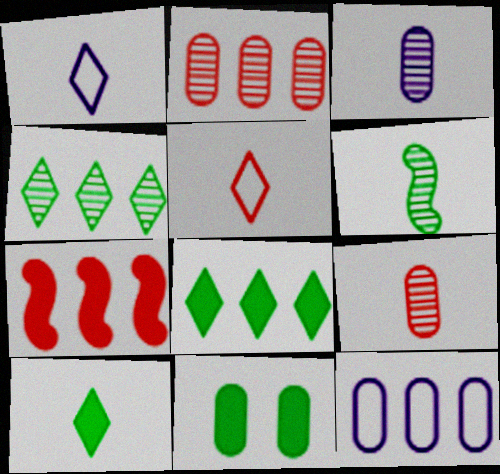[[4, 7, 12], 
[9, 11, 12]]